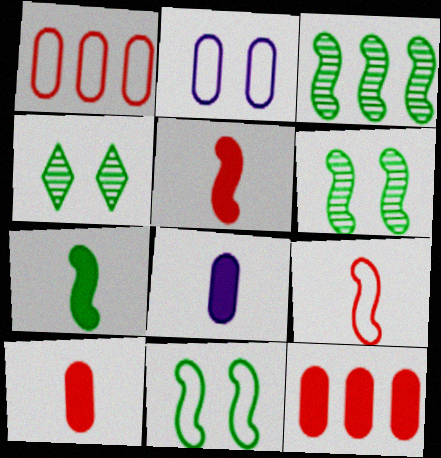[[3, 7, 11]]